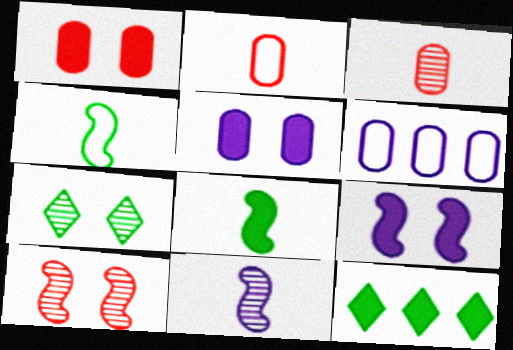[]